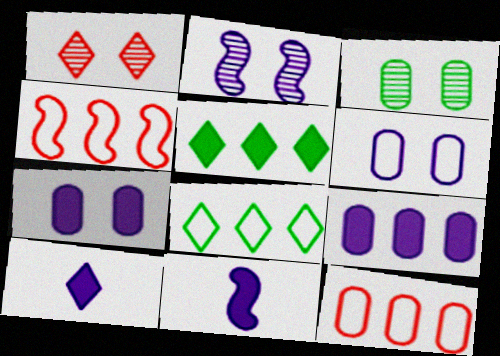[[1, 2, 3], 
[1, 8, 10], 
[3, 4, 10]]